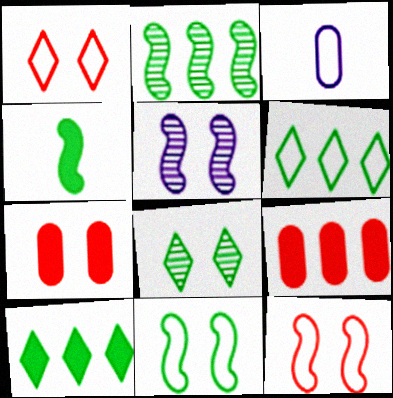[[2, 4, 11], 
[3, 6, 12]]